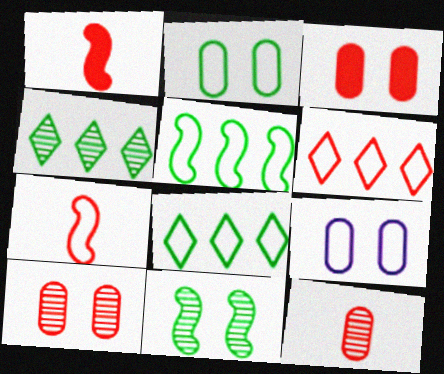[[1, 4, 9], 
[1, 6, 10], 
[7, 8, 9]]